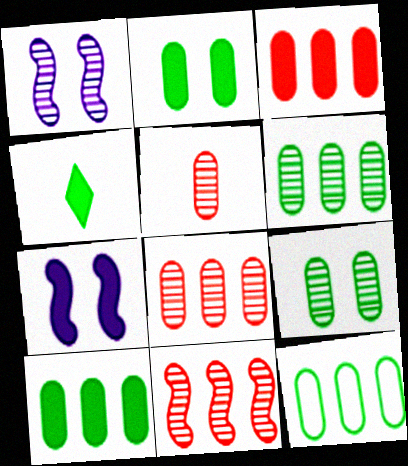[[3, 4, 7], 
[6, 10, 12]]